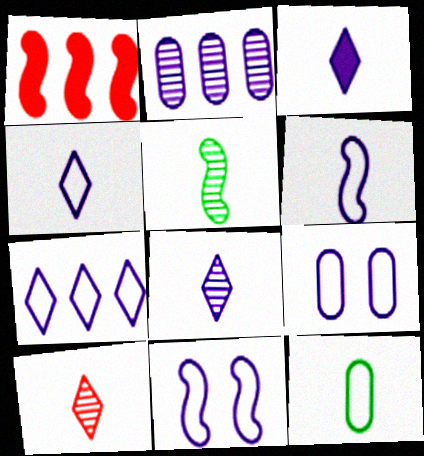[[1, 5, 11], 
[2, 3, 11], 
[3, 4, 8], 
[6, 7, 9]]